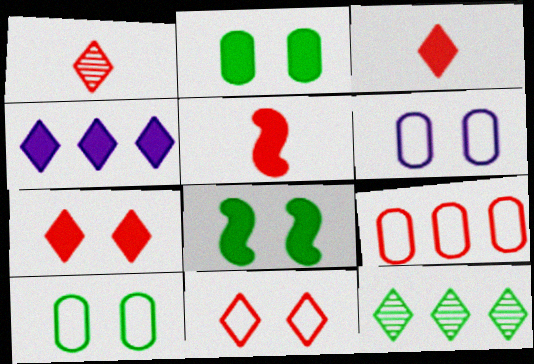[[2, 4, 5], 
[5, 6, 12]]